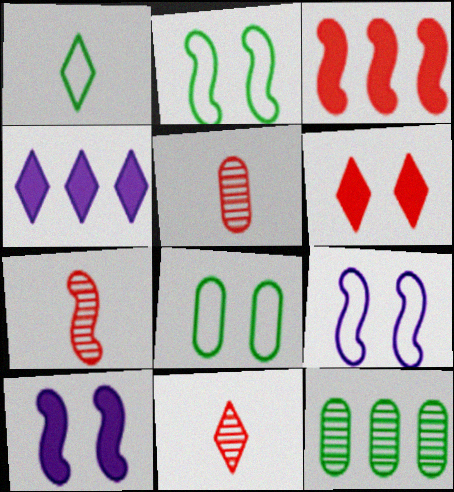[[2, 4, 5], 
[4, 7, 8], 
[5, 7, 11]]